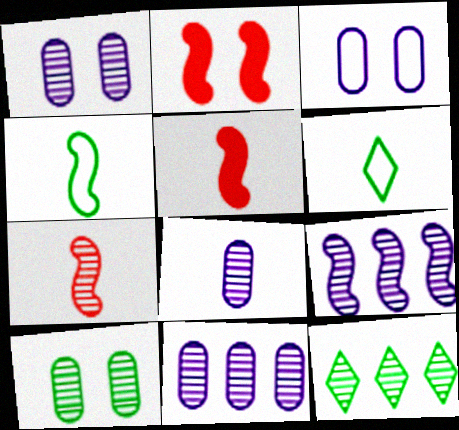[[1, 7, 12], 
[1, 8, 11], 
[2, 4, 9], 
[2, 6, 11], 
[3, 5, 12], 
[5, 6, 8]]